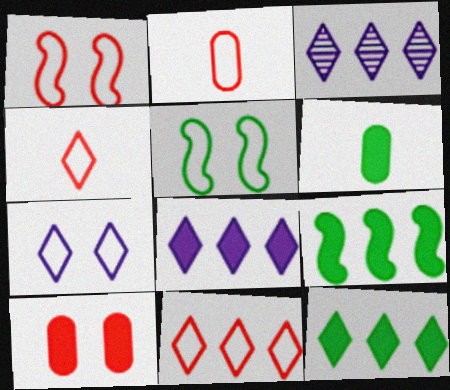[[1, 2, 11], 
[1, 3, 6], 
[3, 11, 12]]